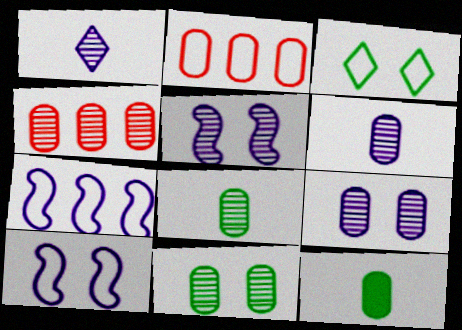[[2, 9, 12], 
[4, 6, 11], 
[4, 8, 9]]